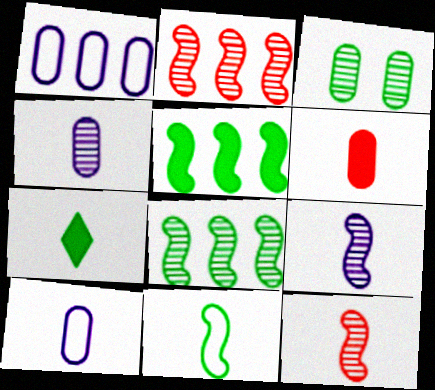[[1, 3, 6], 
[7, 10, 12]]